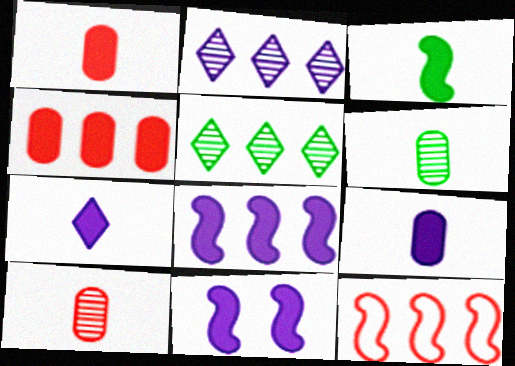[[1, 3, 7]]